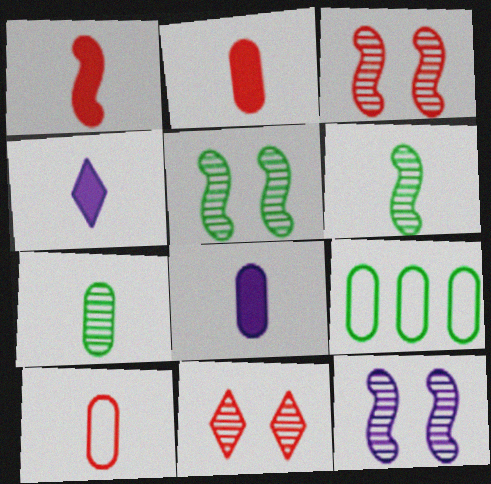[[3, 4, 9], 
[3, 5, 12], 
[4, 6, 10], 
[7, 8, 10]]